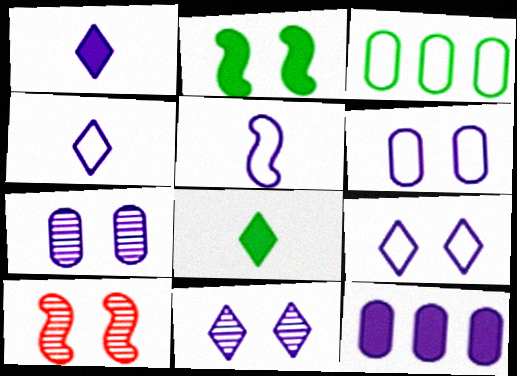[[1, 3, 10], 
[5, 11, 12]]